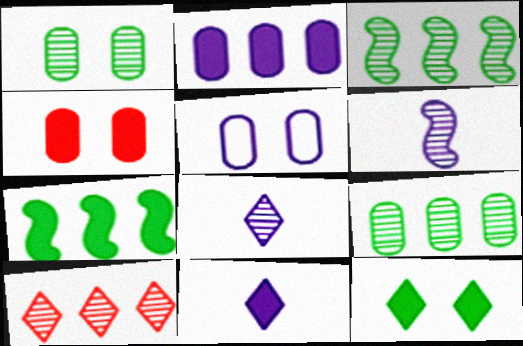[[1, 4, 5], 
[1, 6, 10], 
[4, 7, 11]]